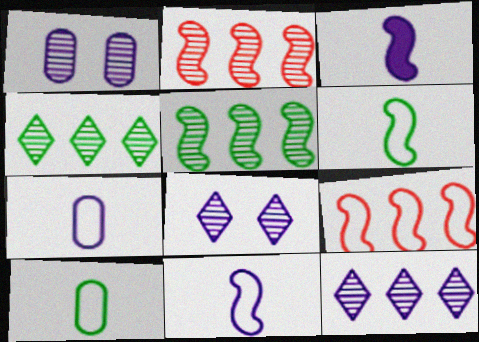[]